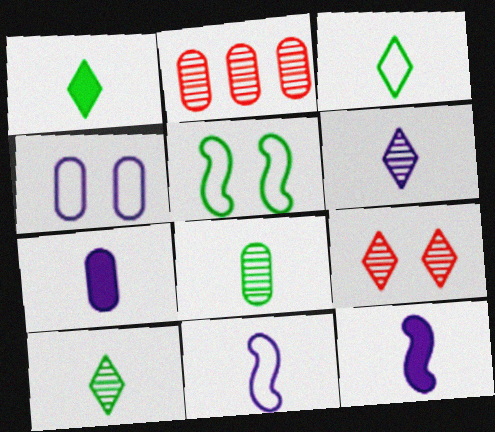[[1, 3, 10], 
[6, 7, 11]]